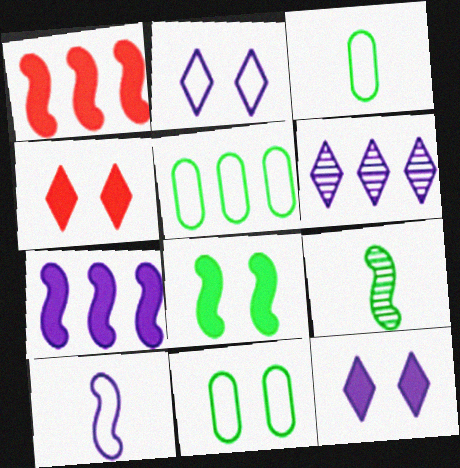[[1, 5, 6], 
[3, 5, 11]]